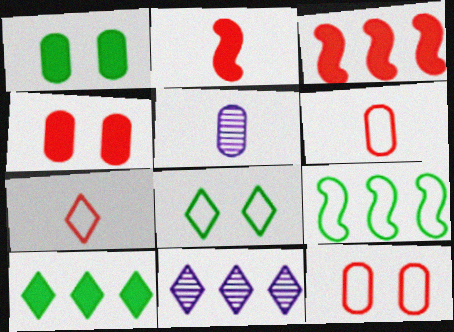[[3, 5, 8]]